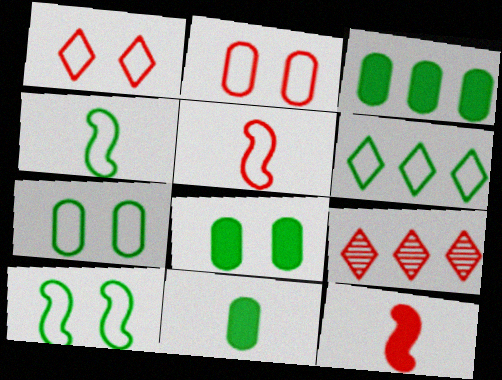[[2, 9, 12], 
[3, 8, 11], 
[4, 6, 7]]